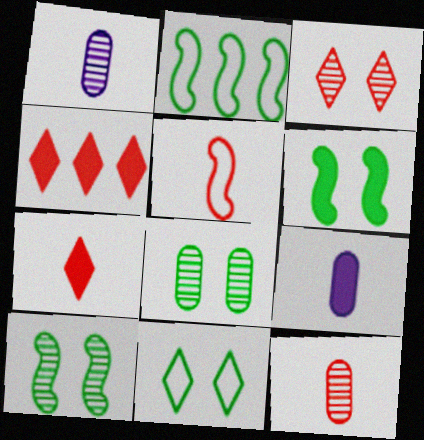[[2, 3, 9], 
[4, 6, 9], 
[5, 7, 12], 
[6, 8, 11]]